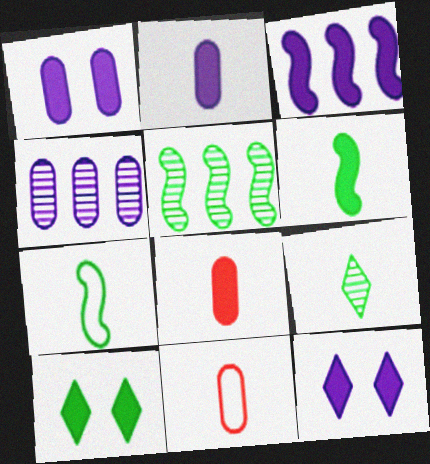[[2, 3, 12], 
[3, 8, 10], 
[5, 11, 12]]